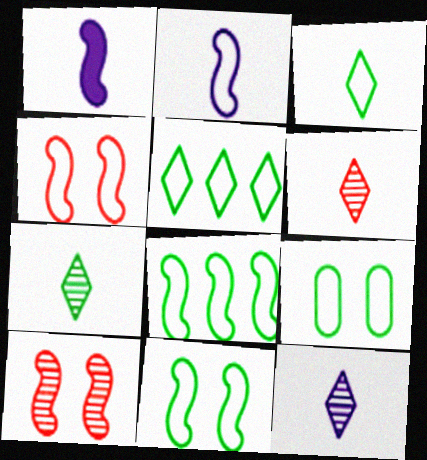[[1, 8, 10], 
[2, 4, 8], 
[3, 8, 9], 
[6, 7, 12]]